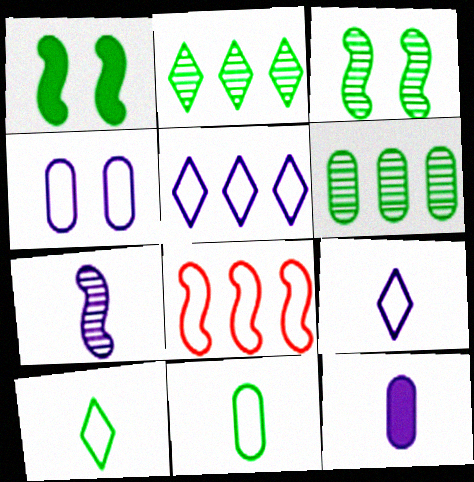[[1, 2, 11], 
[1, 6, 10], 
[1, 7, 8], 
[4, 8, 10], 
[7, 9, 12]]